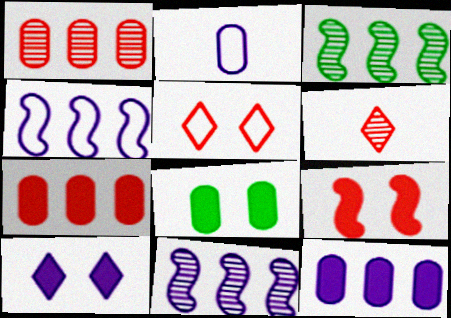[[1, 2, 8], 
[2, 10, 11], 
[4, 6, 8], 
[8, 9, 10]]